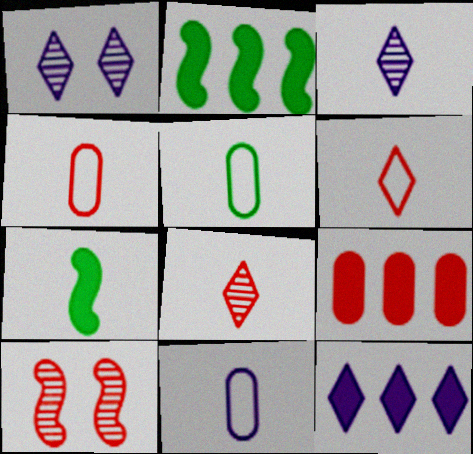[[1, 2, 4], 
[2, 9, 12], 
[3, 4, 7], 
[4, 5, 11], 
[5, 10, 12], 
[6, 9, 10], 
[7, 8, 11]]